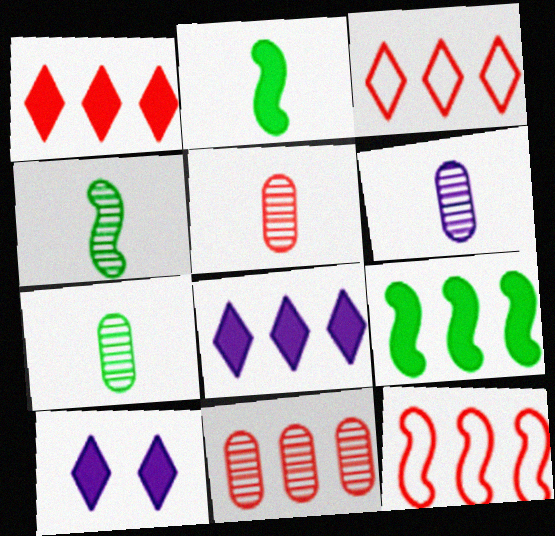[[1, 11, 12], 
[5, 6, 7], 
[7, 10, 12]]